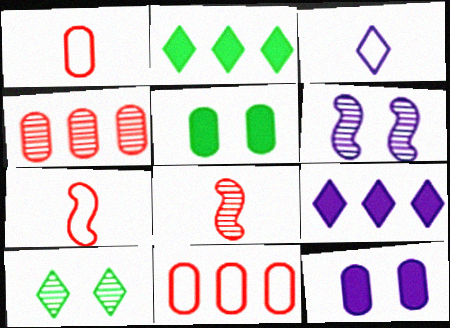[[1, 2, 6]]